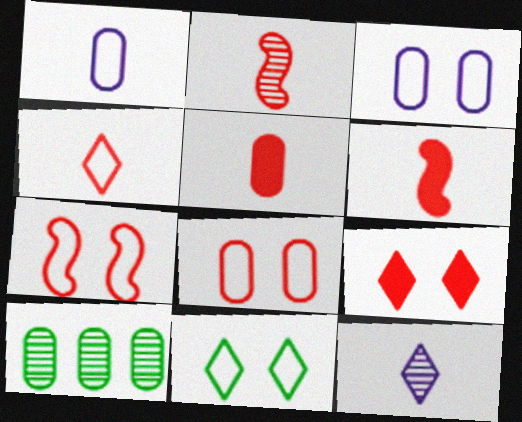[[2, 4, 5], 
[3, 5, 10], 
[3, 7, 11]]